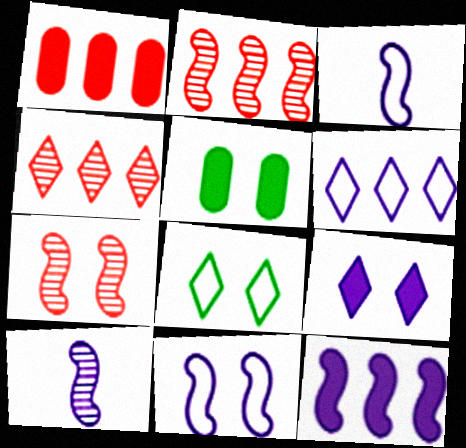[[1, 8, 10], 
[3, 4, 5], 
[10, 11, 12]]